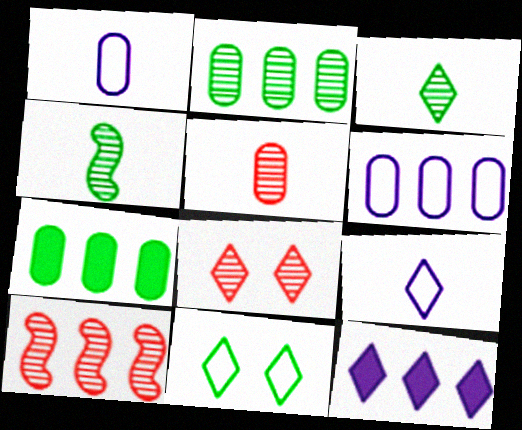[[4, 7, 11], 
[5, 8, 10]]